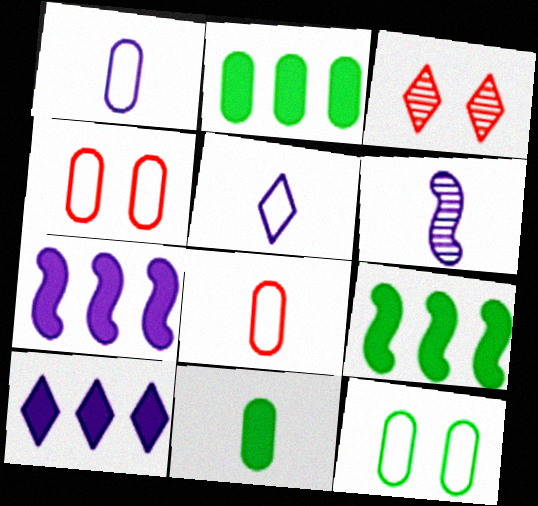[[1, 3, 9]]